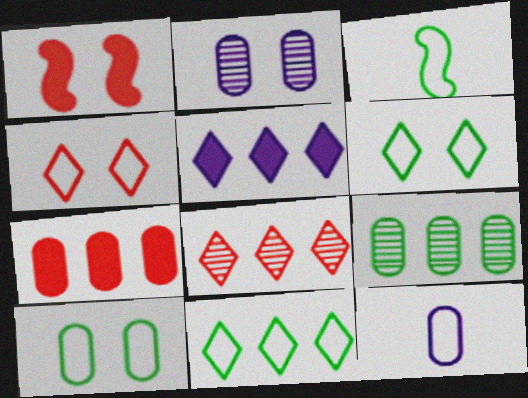[[1, 2, 6], 
[3, 10, 11], 
[5, 8, 11]]